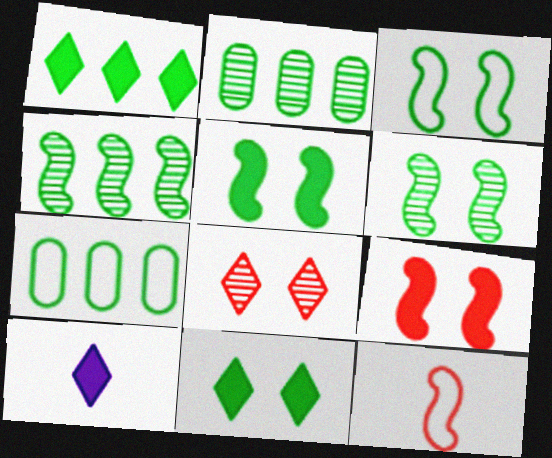[[1, 4, 7], 
[3, 5, 6]]